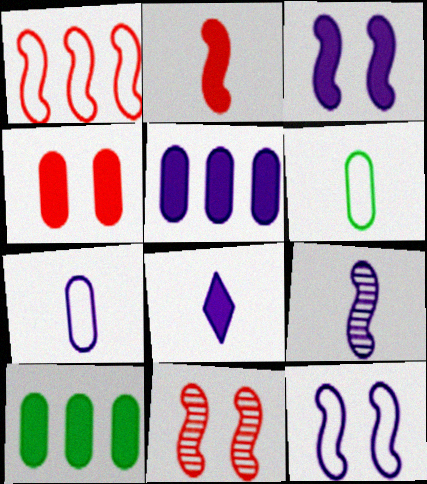[[1, 2, 11], 
[3, 5, 8], 
[7, 8, 9]]